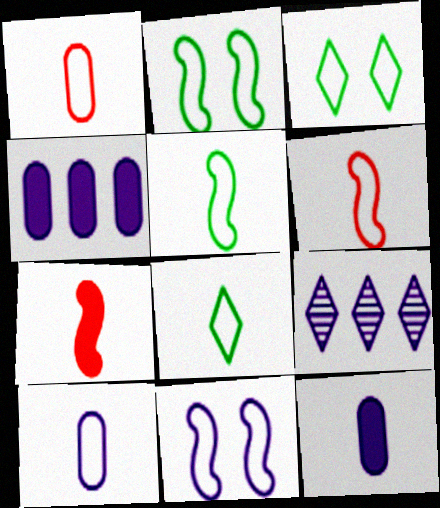[[6, 8, 10], 
[9, 11, 12]]